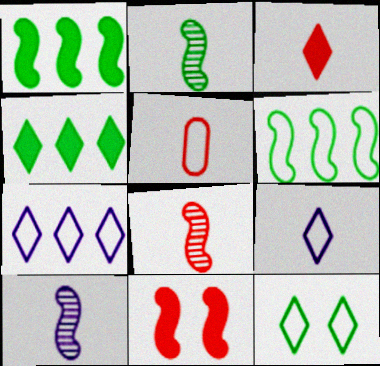[[2, 8, 10], 
[3, 5, 8], 
[6, 10, 11]]